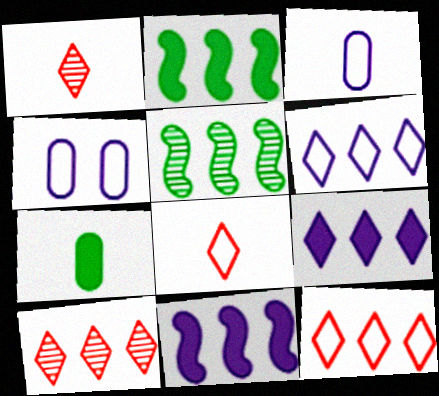[[1, 2, 4]]